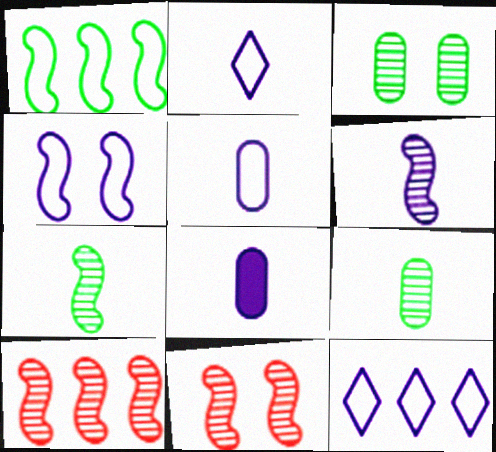[[2, 6, 8], 
[4, 5, 12]]